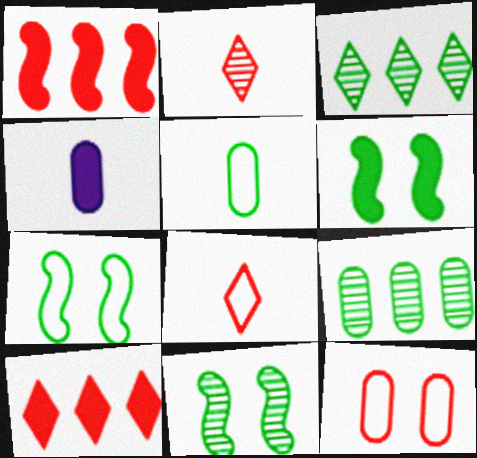[[1, 2, 12], 
[3, 5, 6], 
[4, 6, 10], 
[4, 9, 12], 
[6, 7, 11]]